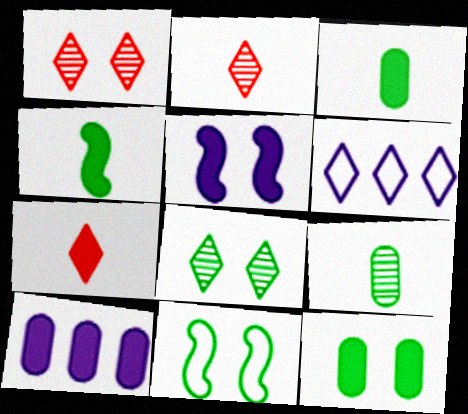[[2, 10, 11], 
[6, 7, 8], 
[8, 11, 12]]